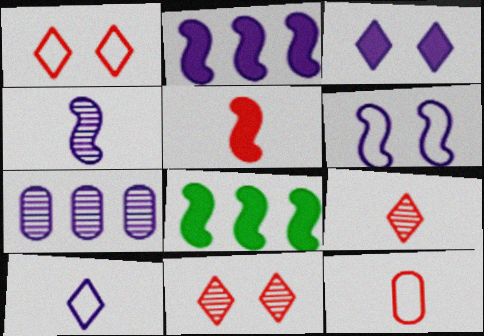[[2, 4, 6], 
[5, 9, 12]]